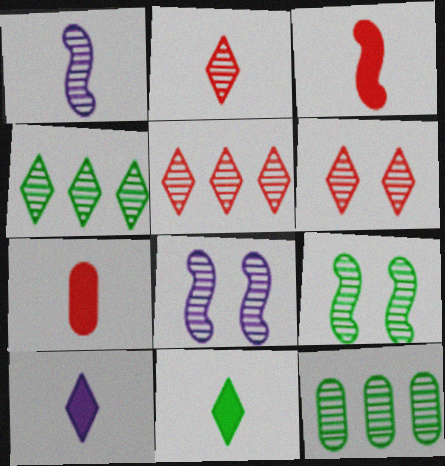[[1, 6, 12], 
[2, 5, 6], 
[2, 8, 12]]